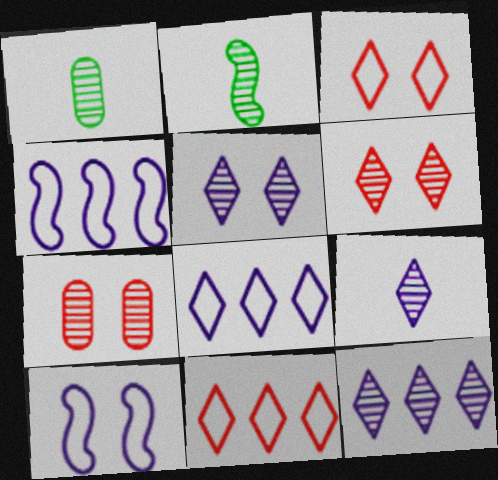[[2, 7, 12], 
[5, 9, 12]]